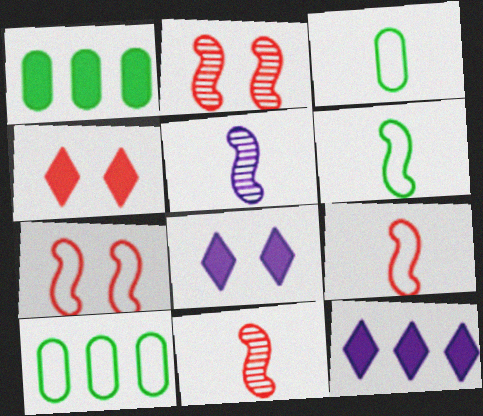[[2, 3, 12], 
[4, 5, 10], 
[8, 10, 11]]